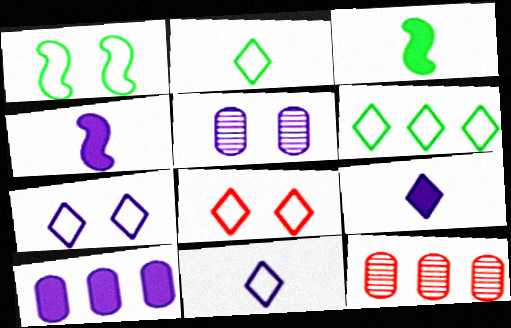[[1, 9, 12], 
[3, 7, 12], 
[6, 8, 11]]